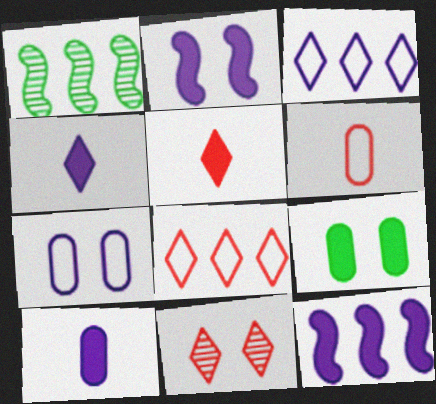[[1, 5, 7], 
[5, 8, 11], 
[5, 9, 12]]